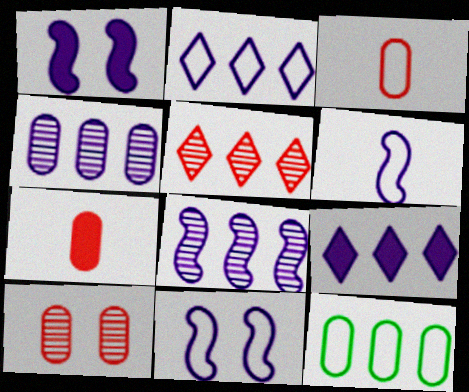[[1, 6, 8]]